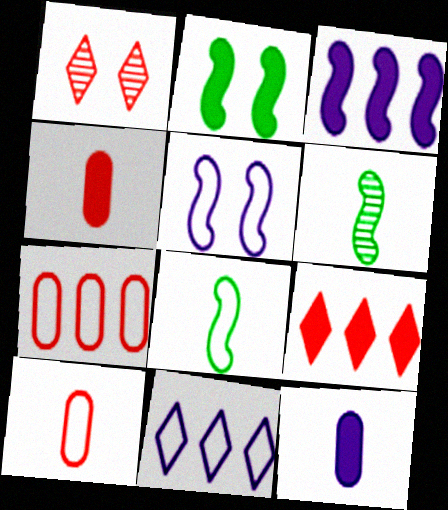[[2, 9, 12]]